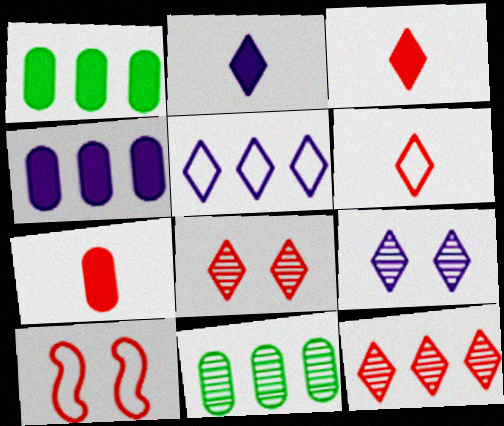[[2, 5, 9], 
[2, 10, 11], 
[7, 10, 12]]